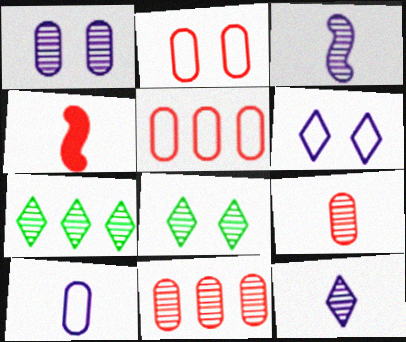[[3, 8, 11]]